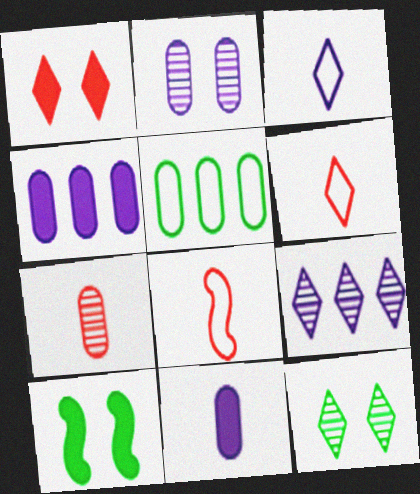[[4, 8, 12]]